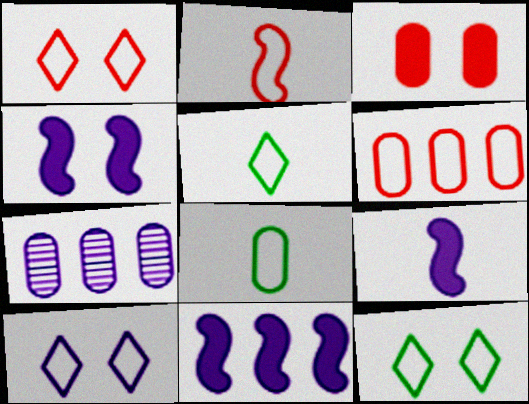[[1, 2, 6], 
[1, 10, 12], 
[3, 7, 8], 
[4, 9, 11], 
[7, 9, 10]]